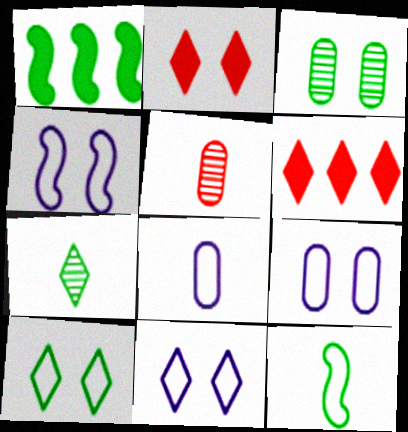[[1, 5, 11], 
[2, 3, 4], 
[4, 9, 11], 
[6, 7, 11]]